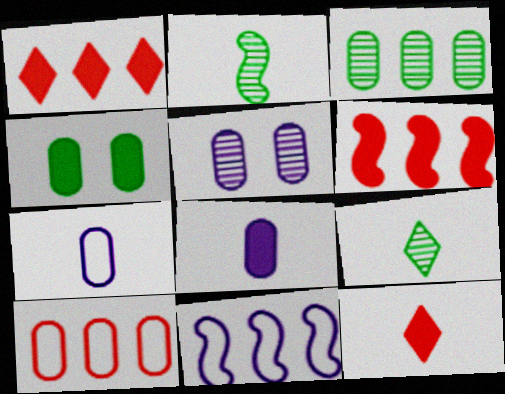[[1, 3, 11], 
[2, 7, 12]]